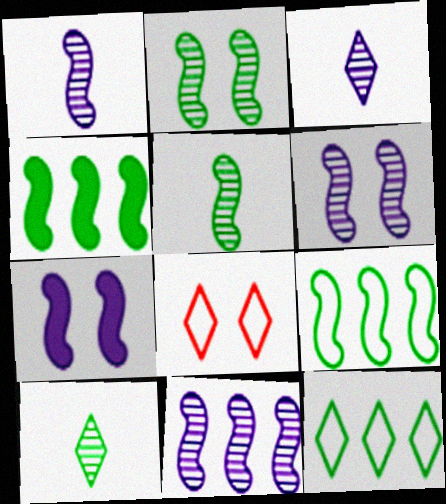[[1, 6, 11]]